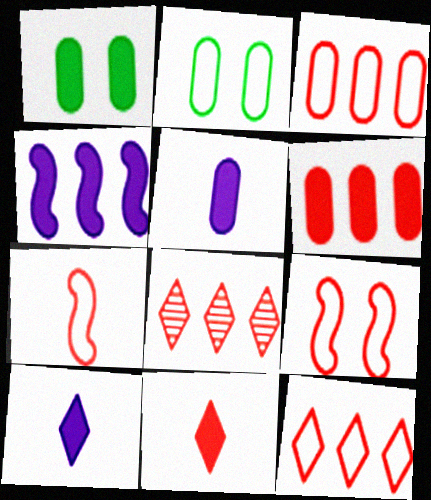[[1, 4, 11], 
[1, 5, 6]]